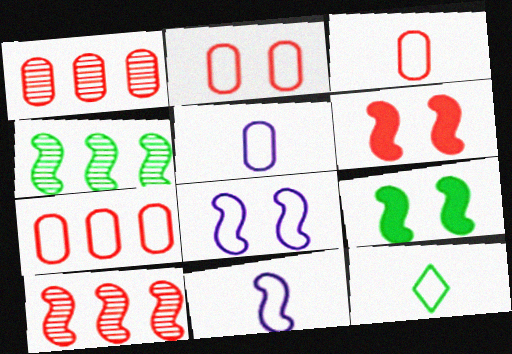[[2, 3, 7], 
[3, 11, 12], 
[4, 6, 11], 
[7, 8, 12], 
[9, 10, 11]]